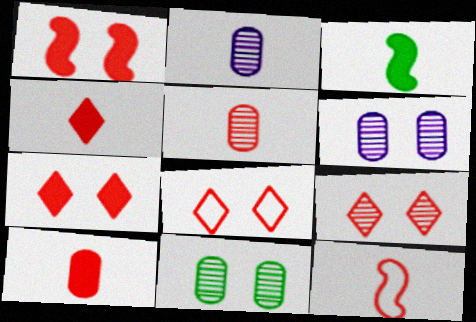[[4, 5, 12], 
[7, 8, 9]]